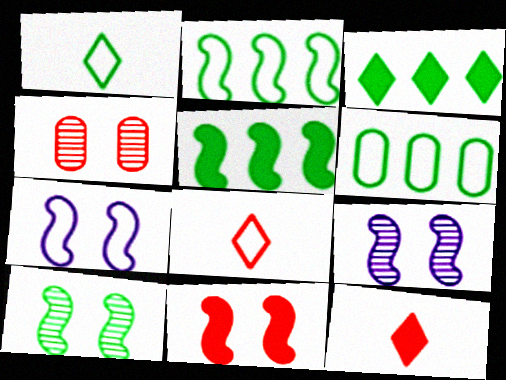[[6, 7, 8], 
[6, 9, 12], 
[7, 10, 11]]